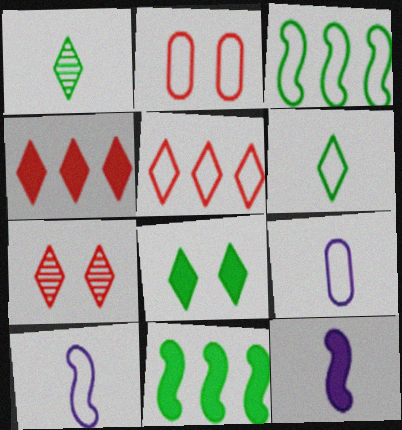[[7, 9, 11]]